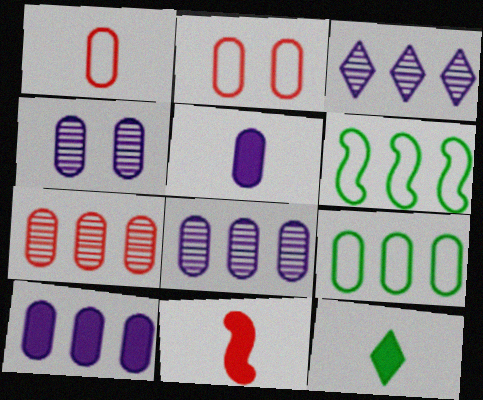[[5, 11, 12], 
[7, 9, 10]]